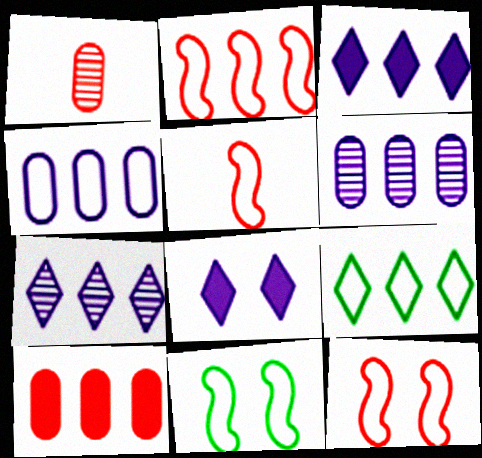[[1, 3, 11], 
[2, 4, 9], 
[2, 5, 12]]